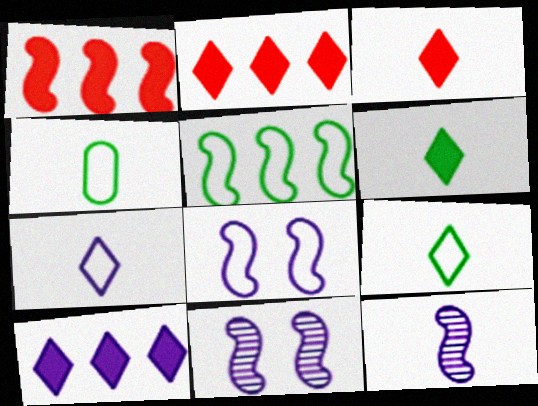[[2, 4, 11], 
[3, 4, 12]]